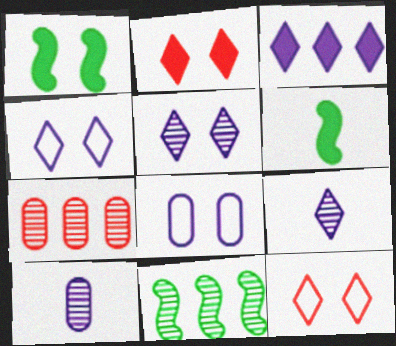[[3, 4, 9], 
[4, 6, 7]]